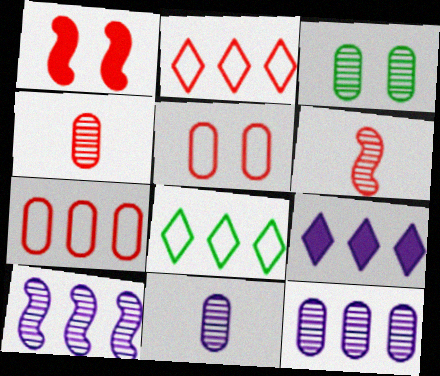[[1, 2, 4], 
[1, 8, 11], 
[3, 4, 12]]